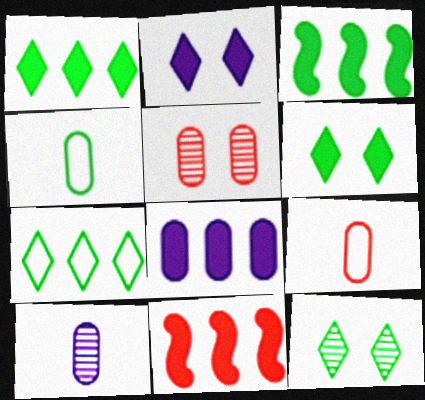[[1, 8, 11], 
[3, 4, 12], 
[4, 5, 8]]